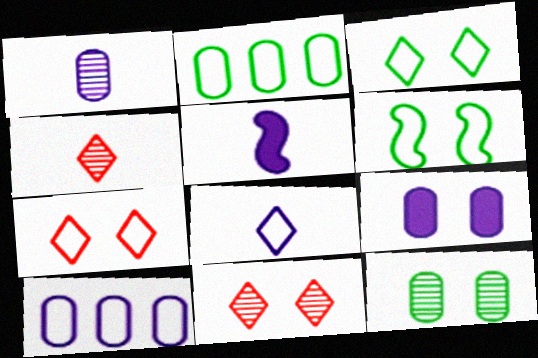[[1, 5, 8], 
[1, 9, 10], 
[2, 5, 11], 
[6, 9, 11]]